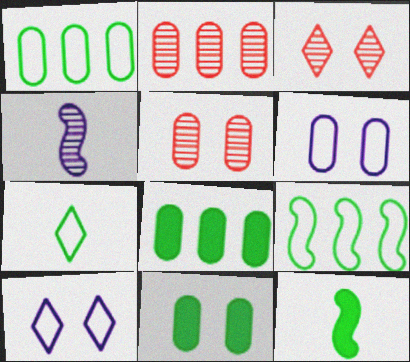[[2, 10, 12], 
[5, 6, 11]]